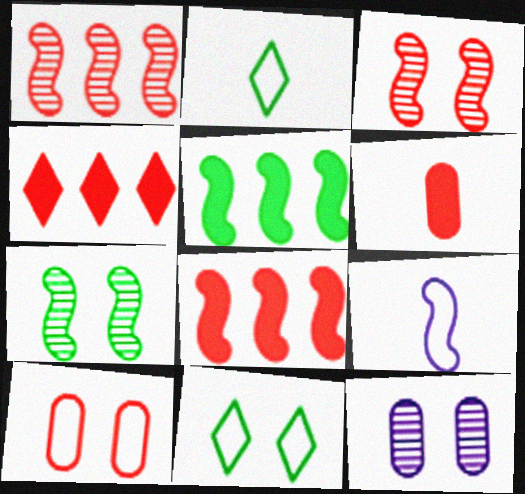[[2, 8, 12], 
[3, 5, 9], 
[7, 8, 9]]